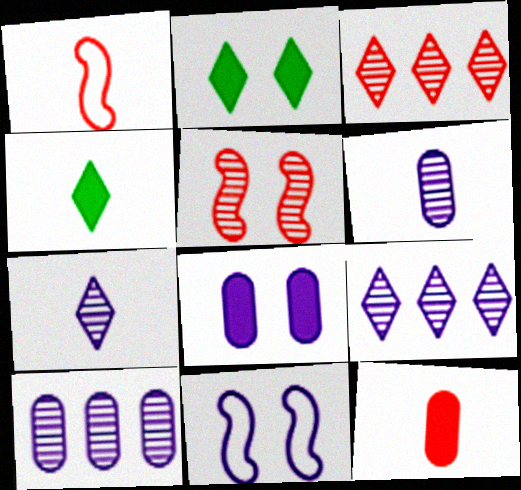[[1, 2, 10], 
[1, 4, 6]]